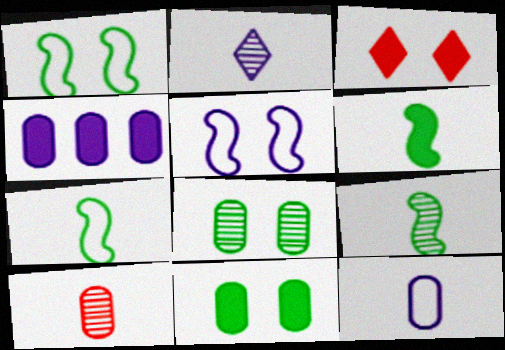[[2, 4, 5], 
[2, 9, 10], 
[3, 4, 6], 
[3, 5, 8], 
[6, 7, 9]]